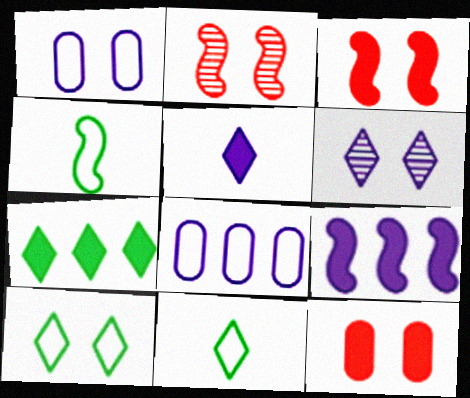[[2, 4, 9]]